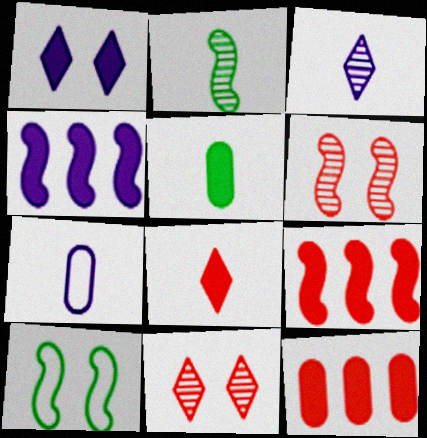[[1, 5, 9], 
[2, 7, 8], 
[3, 10, 12]]